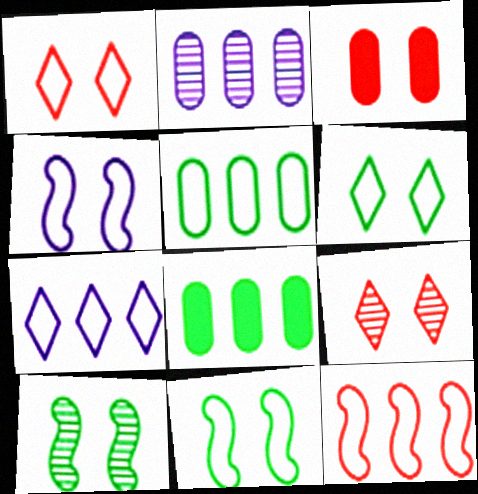[[5, 7, 12]]